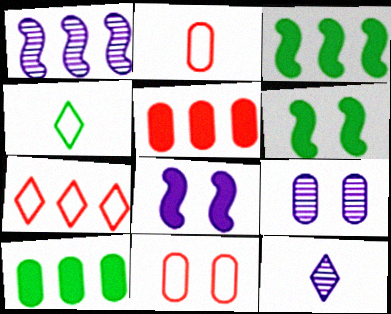[[1, 7, 10], 
[1, 9, 12], 
[2, 9, 10], 
[3, 11, 12]]